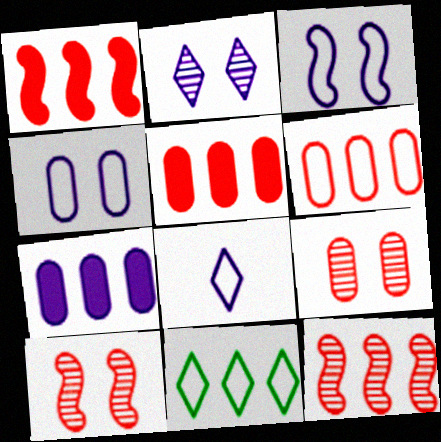[[7, 11, 12]]